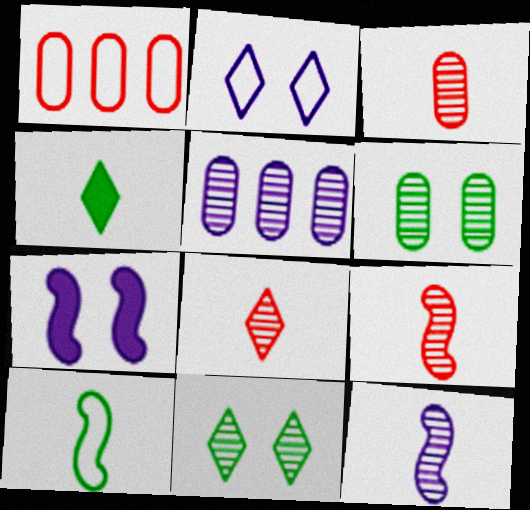[[1, 2, 10], 
[3, 5, 6], 
[3, 8, 9], 
[5, 9, 11]]